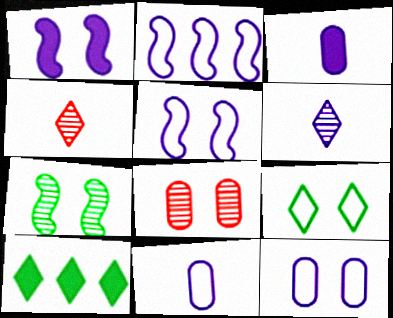[[1, 8, 9]]